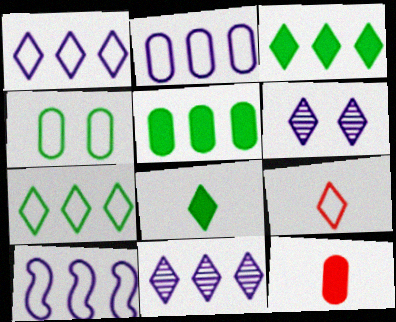[[1, 2, 10], 
[3, 6, 9], 
[4, 9, 10]]